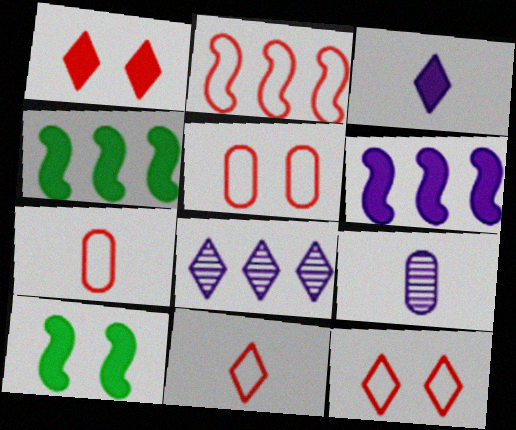[[2, 5, 11], 
[2, 7, 12], 
[4, 9, 12], 
[7, 8, 10]]